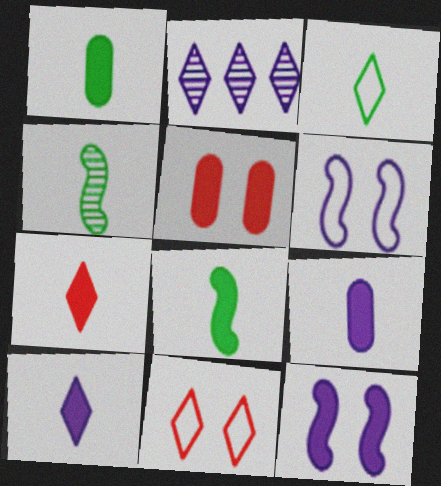[[1, 3, 4], 
[2, 6, 9], 
[7, 8, 9]]